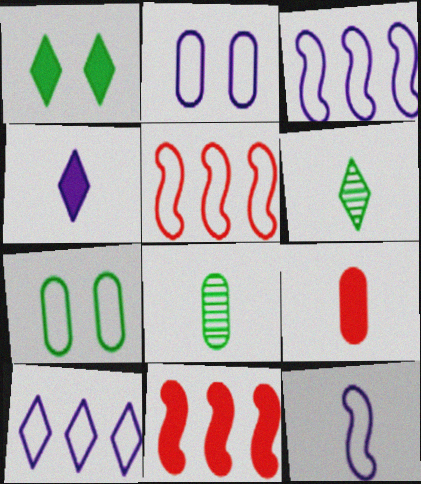[[2, 6, 11], 
[2, 10, 12], 
[6, 9, 12]]